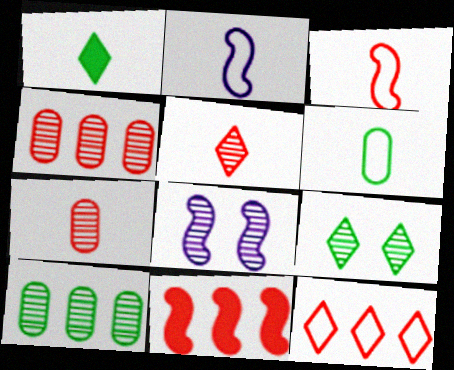[[1, 2, 7], 
[4, 11, 12], 
[5, 8, 10]]